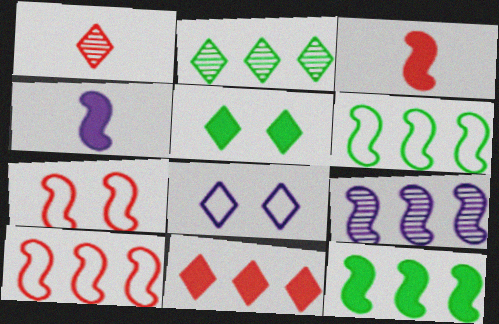[[9, 10, 12]]